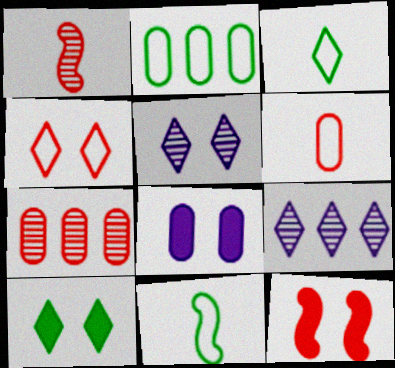[[4, 5, 10], 
[8, 10, 12]]